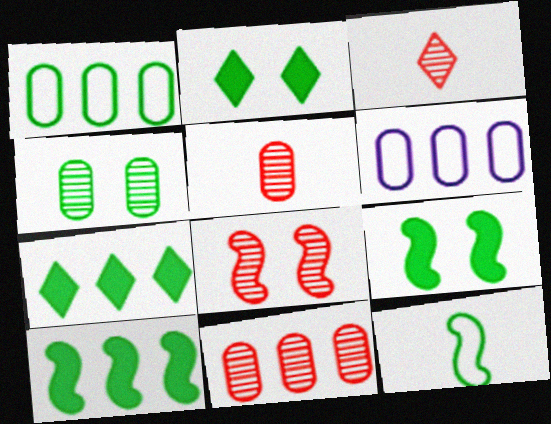[[3, 6, 9], 
[3, 8, 11], 
[4, 7, 12]]